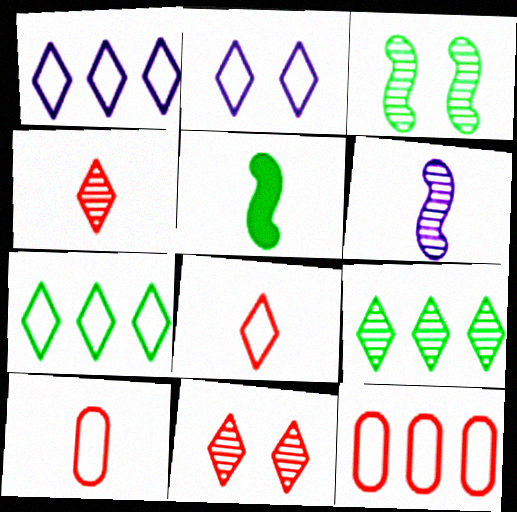[[2, 7, 8]]